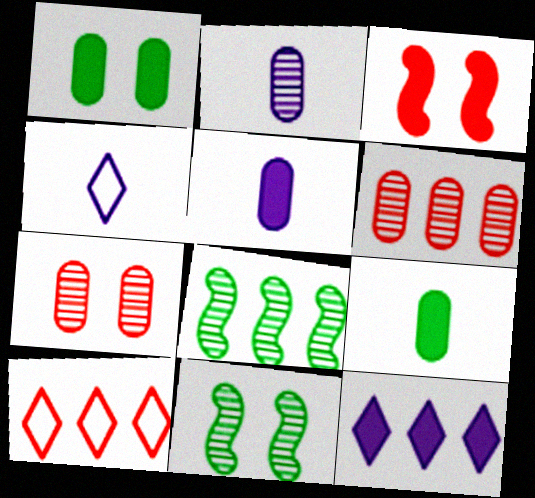[[3, 9, 12], 
[5, 10, 11]]